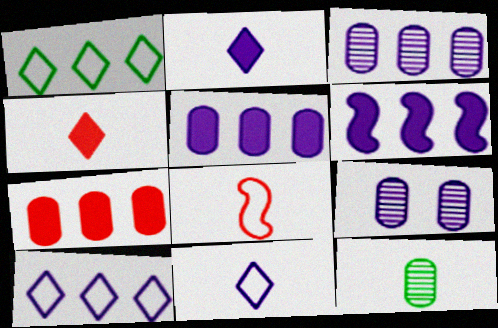[[2, 8, 12], 
[3, 6, 10], 
[6, 9, 11]]